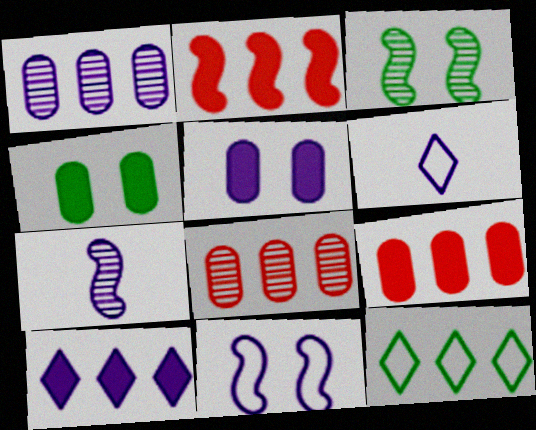[[1, 2, 12], 
[3, 6, 9]]